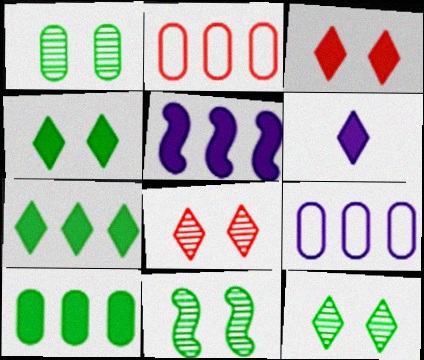[[1, 11, 12], 
[2, 6, 11], 
[3, 6, 7]]